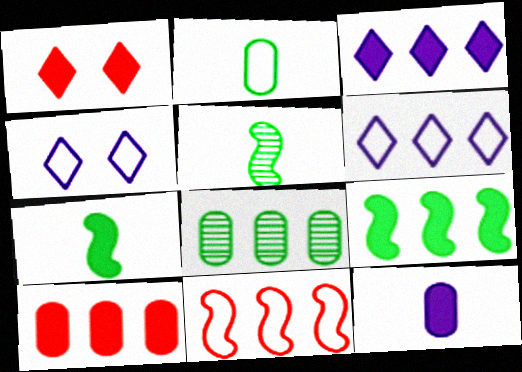[[1, 9, 12], 
[2, 4, 11], 
[3, 8, 11], 
[3, 9, 10], 
[4, 5, 10]]